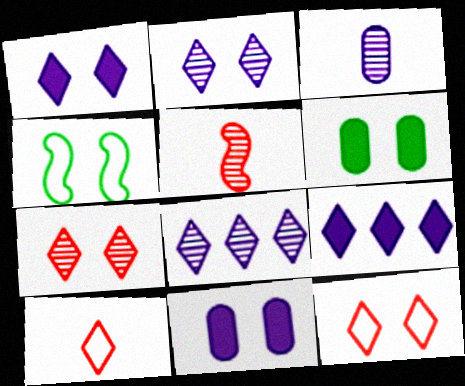[[4, 7, 11]]